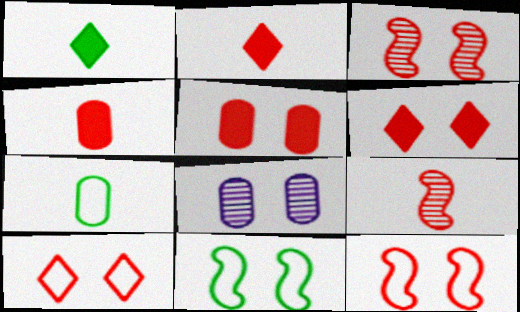[[3, 5, 10], 
[6, 8, 11]]